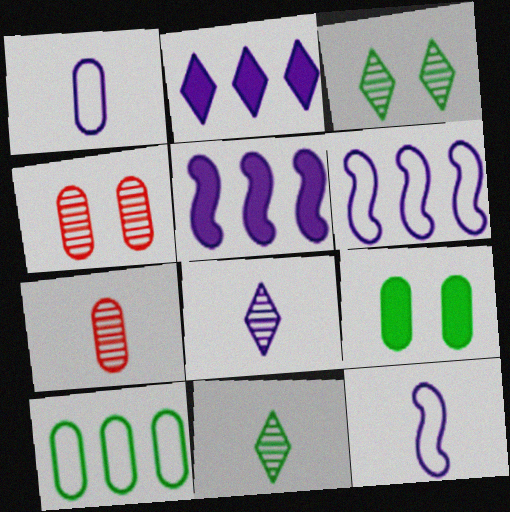[]